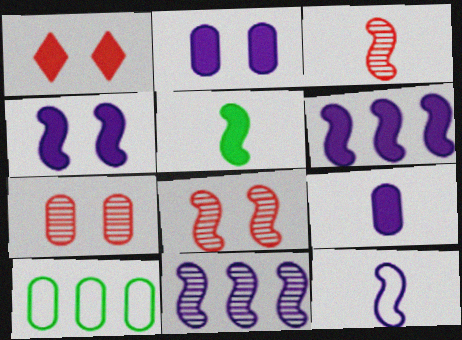[[3, 5, 12], 
[4, 11, 12], 
[7, 9, 10]]